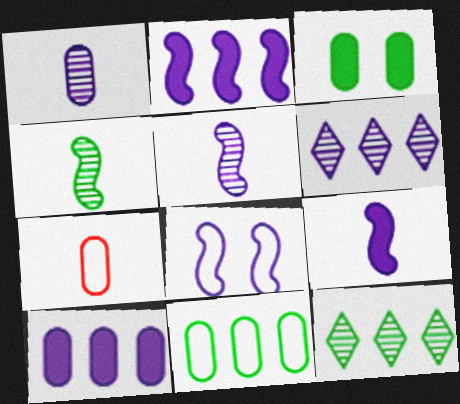[[2, 5, 8]]